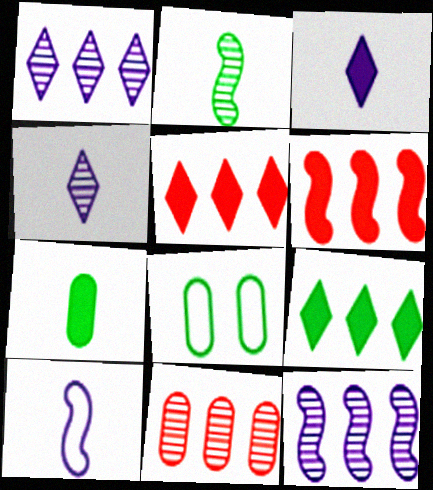[[2, 8, 9], 
[4, 6, 8]]